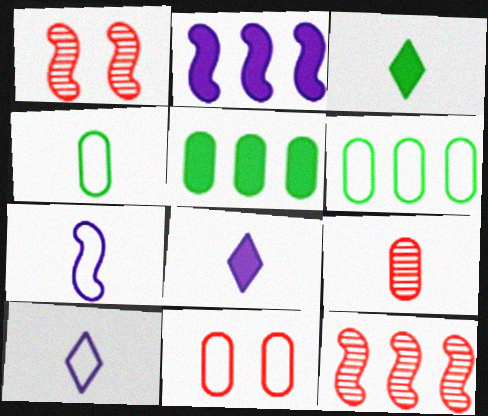[[1, 5, 10], 
[1, 6, 8], 
[3, 7, 9]]